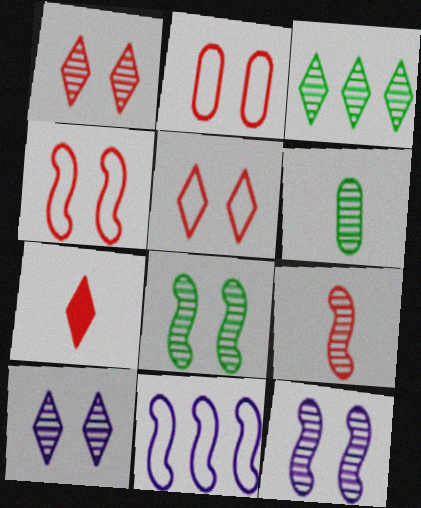[[2, 4, 5], 
[3, 6, 8]]